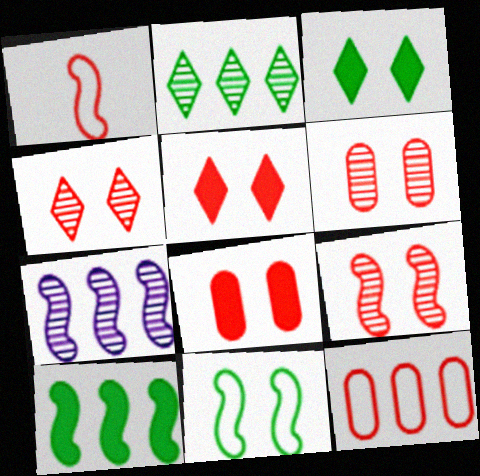[[4, 6, 9]]